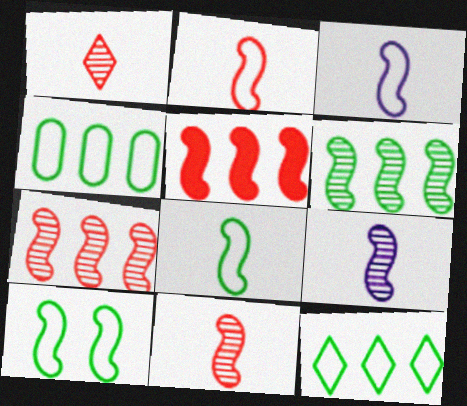[[2, 3, 8], 
[5, 9, 10]]